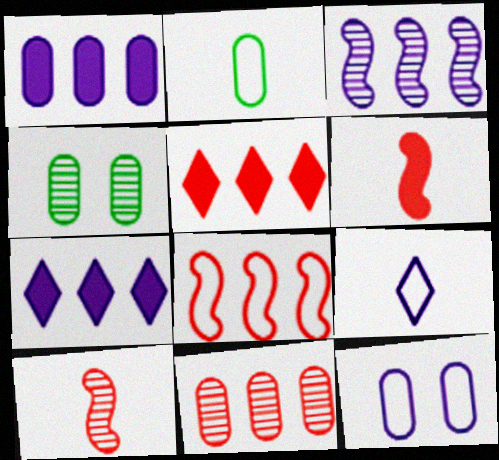[[5, 8, 11]]